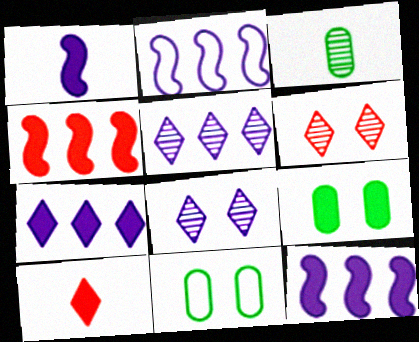[[9, 10, 12]]